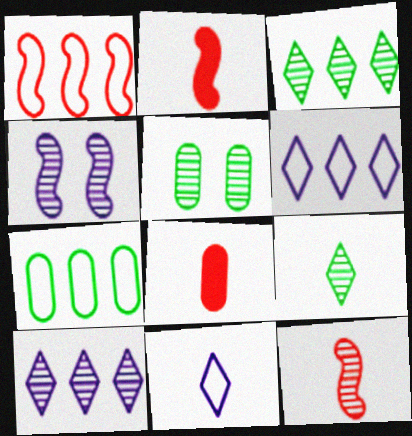[[1, 6, 7], 
[2, 5, 6], 
[5, 10, 12]]